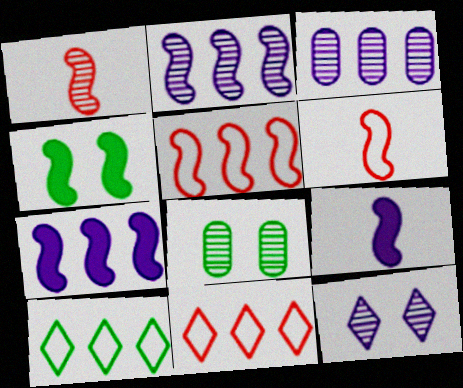[[2, 4, 6], 
[8, 9, 11]]